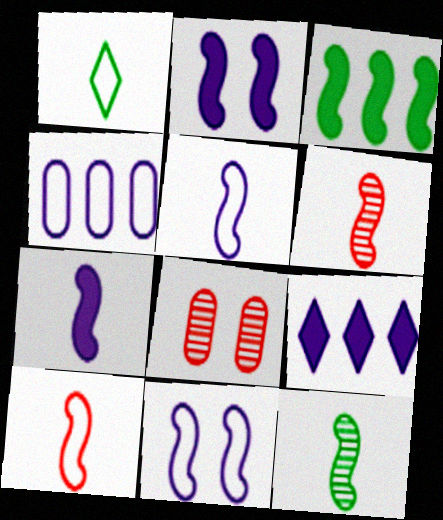[[3, 6, 11], 
[7, 10, 12]]